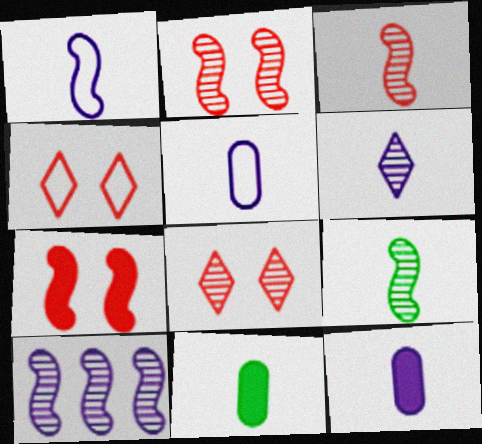[[1, 6, 12], 
[2, 9, 10], 
[4, 10, 11]]